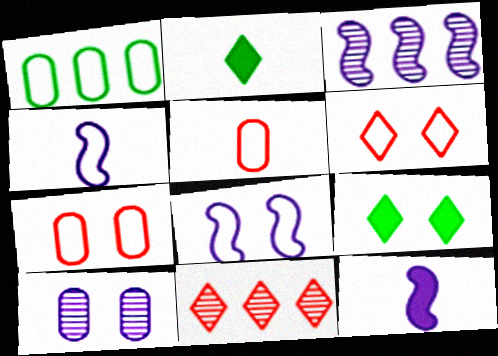[[1, 4, 6], 
[2, 3, 7], 
[3, 5, 9], 
[3, 8, 12]]